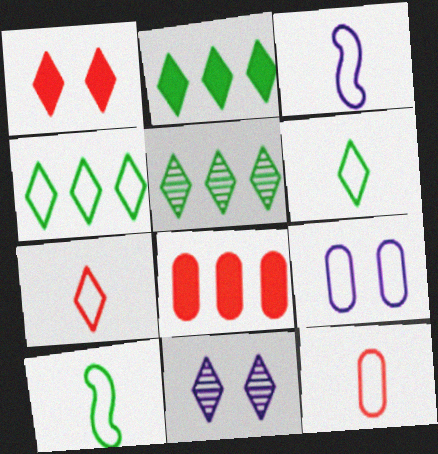[[2, 4, 5], 
[2, 7, 11], 
[3, 6, 12], 
[8, 10, 11]]